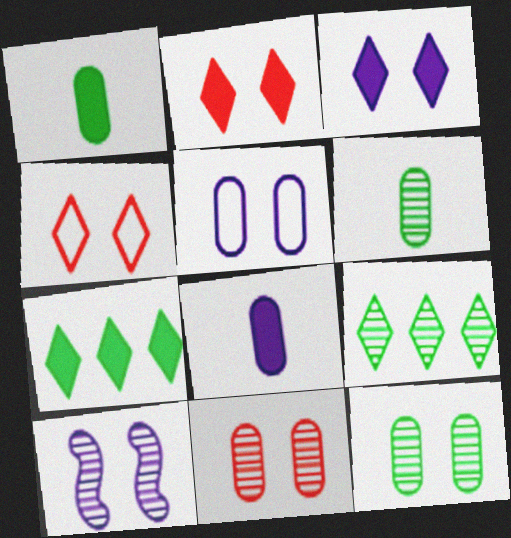[[3, 5, 10]]